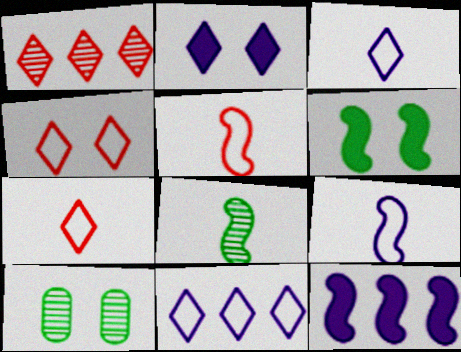[[7, 10, 12]]